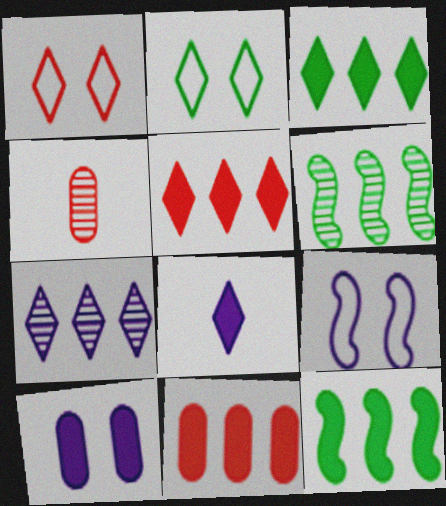[[3, 4, 9]]